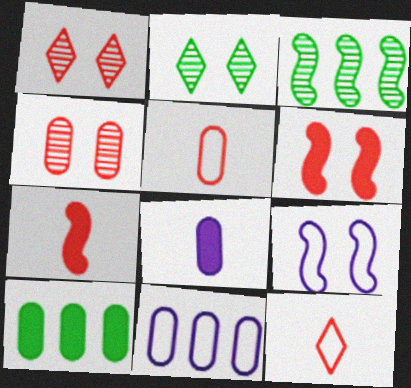[[2, 7, 11], 
[3, 7, 9]]